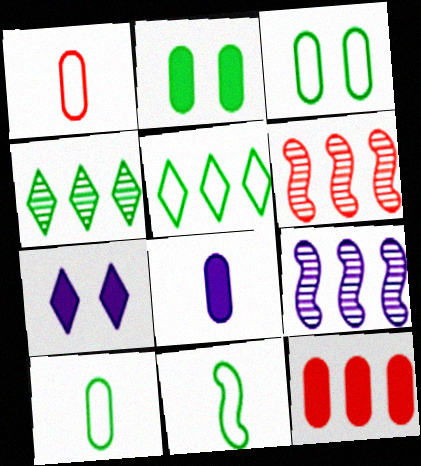[[2, 4, 11], 
[2, 8, 12], 
[3, 5, 11], 
[5, 9, 12], 
[6, 7, 10]]